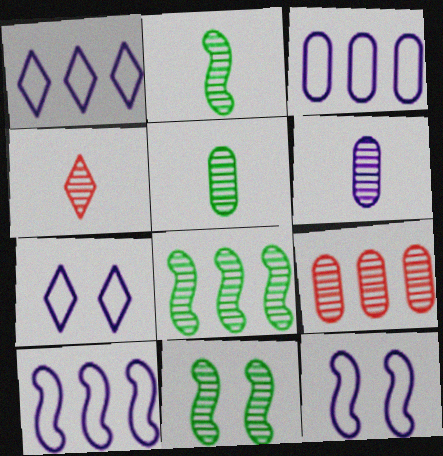[[1, 3, 10], 
[2, 4, 6], 
[2, 8, 11]]